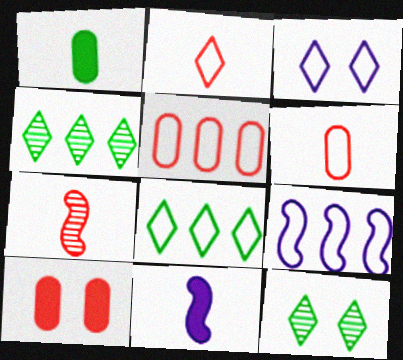[[2, 3, 8], 
[5, 8, 9], 
[5, 11, 12]]